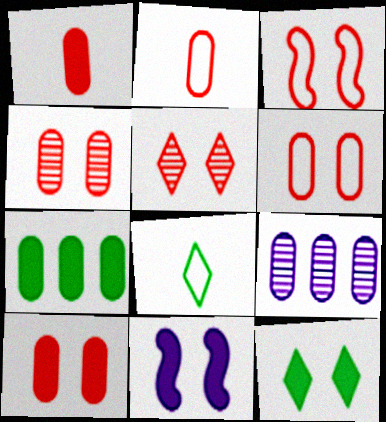[[3, 5, 10], 
[4, 6, 10], 
[10, 11, 12]]